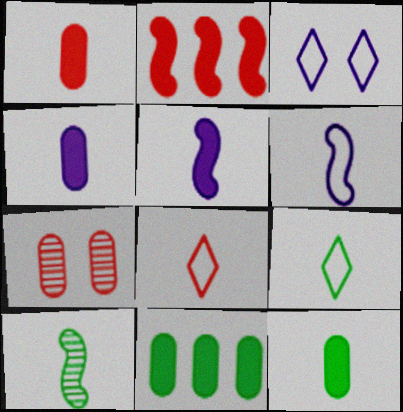[[1, 4, 12], 
[2, 7, 8], 
[4, 8, 10], 
[9, 10, 12]]